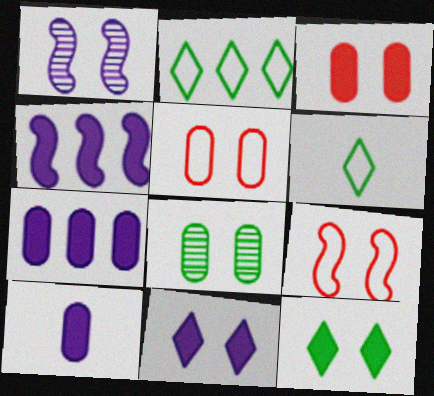[[1, 5, 12], 
[4, 10, 11], 
[8, 9, 11]]